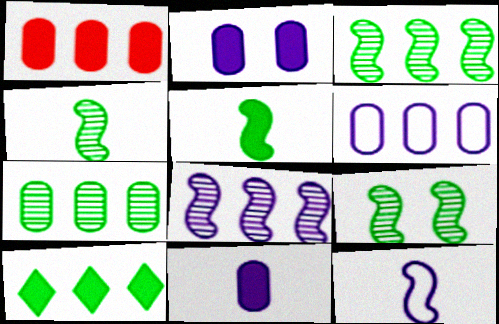[[1, 6, 7], 
[3, 4, 9]]